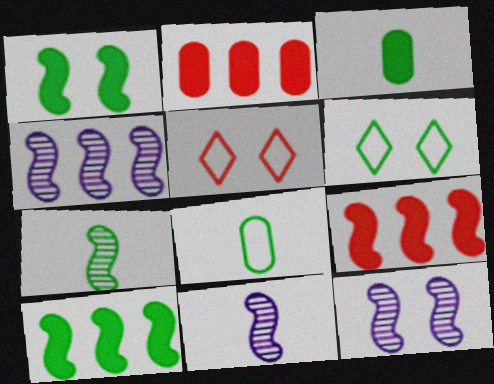[[2, 6, 11], 
[3, 4, 5], 
[4, 11, 12]]